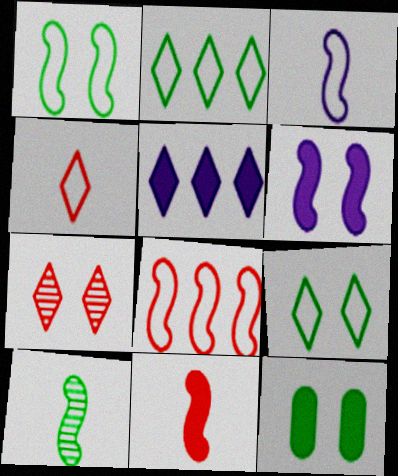[[1, 3, 8], 
[2, 10, 12], 
[3, 10, 11], 
[5, 11, 12], 
[6, 8, 10]]